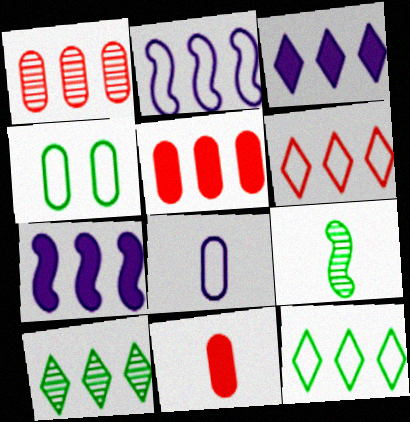[[1, 7, 12], 
[2, 5, 10], 
[3, 6, 10]]